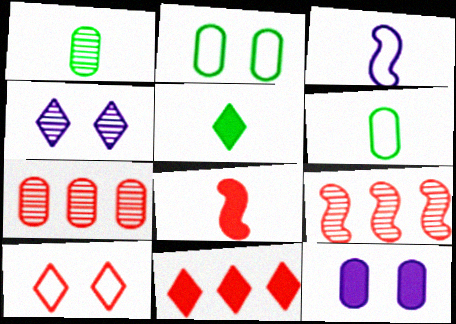[[1, 4, 9], 
[6, 7, 12], 
[7, 8, 10]]